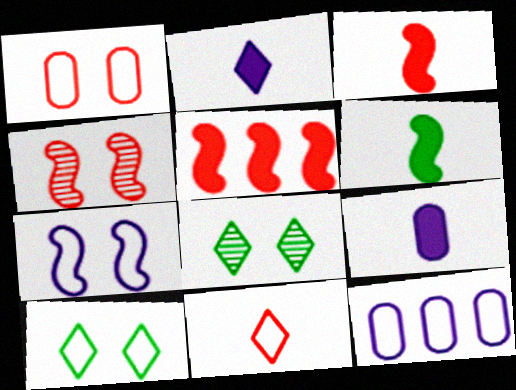[[1, 7, 10], 
[3, 8, 12]]